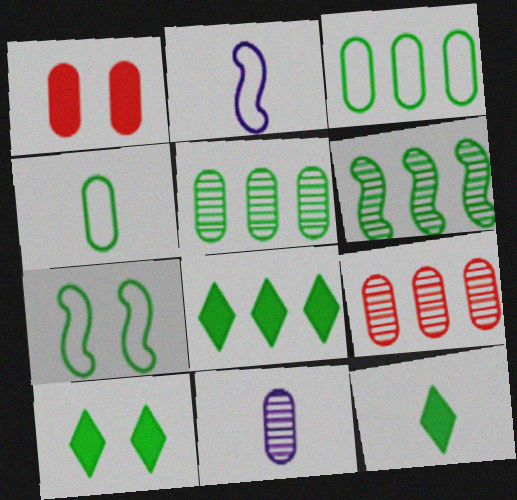[[1, 3, 11], 
[2, 9, 10], 
[3, 6, 8], 
[4, 6, 10], 
[5, 7, 12], 
[8, 10, 12]]